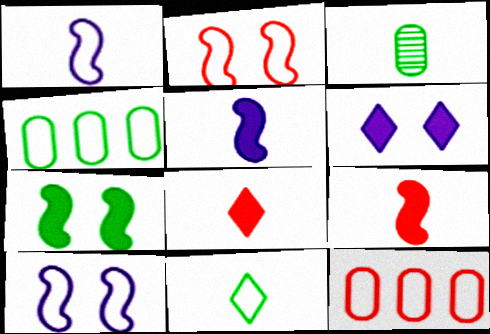[[1, 3, 8], 
[10, 11, 12]]